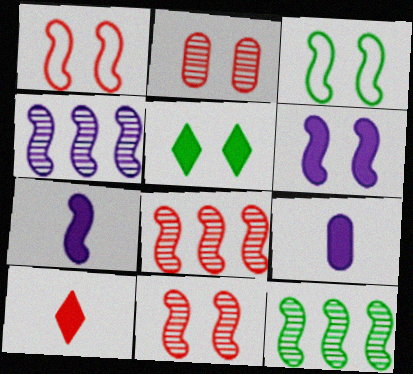[[1, 7, 12], 
[3, 6, 11], 
[3, 7, 8], 
[4, 8, 12]]